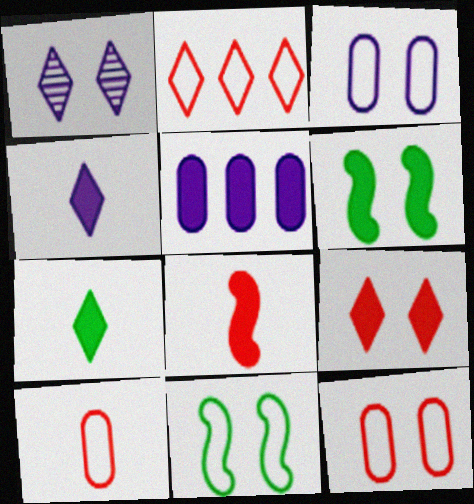[[1, 2, 7], 
[1, 6, 12]]